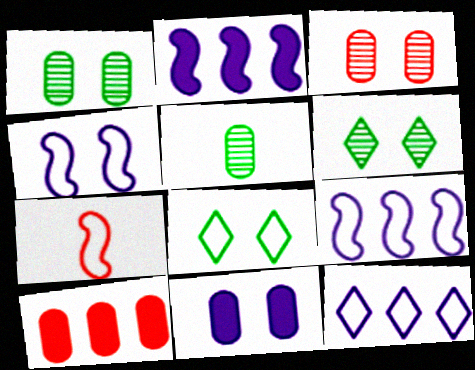[]